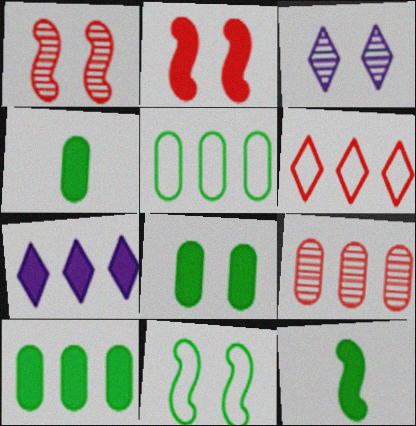[[2, 4, 7], 
[4, 8, 10]]